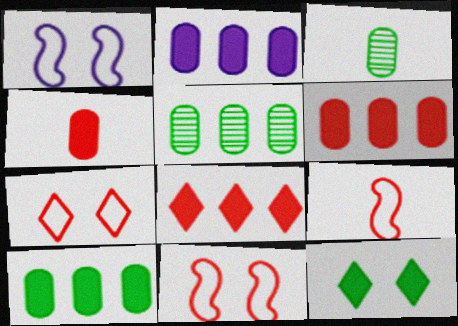[[1, 3, 8], 
[2, 6, 10]]